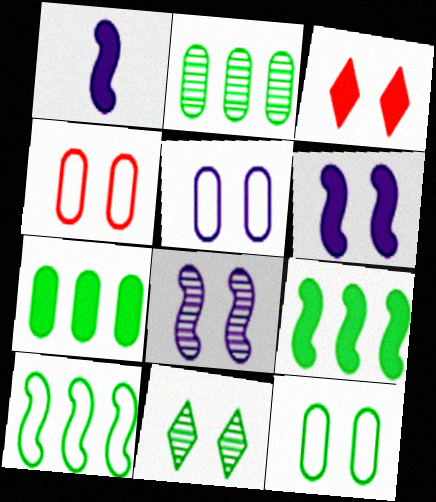[[1, 3, 7], 
[3, 8, 12], 
[4, 5, 12], 
[4, 6, 11]]